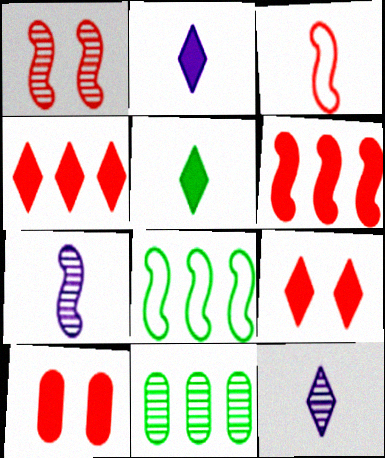[[1, 3, 6], 
[1, 11, 12], 
[8, 10, 12]]